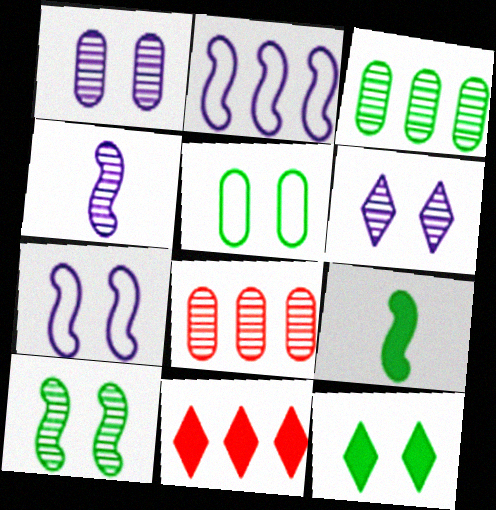[[2, 3, 11], 
[4, 5, 11], 
[5, 10, 12]]